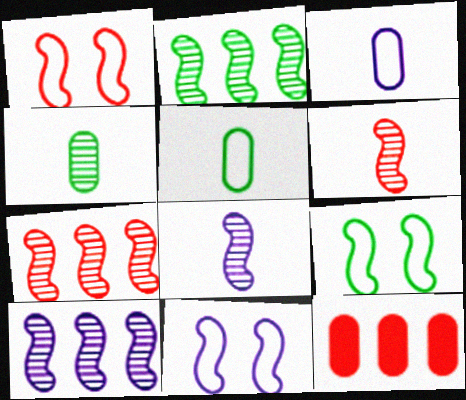[[1, 9, 11], 
[2, 7, 10]]